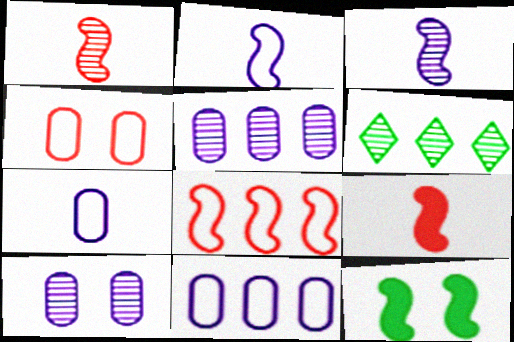[[1, 6, 10], 
[3, 8, 12]]